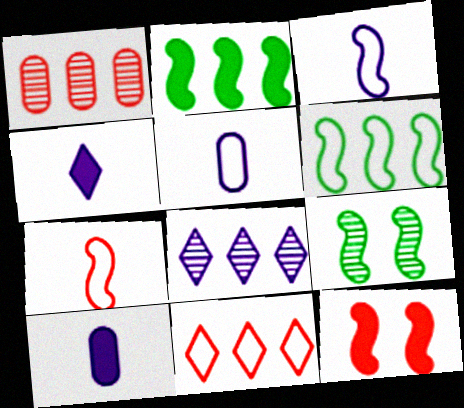[[9, 10, 11]]